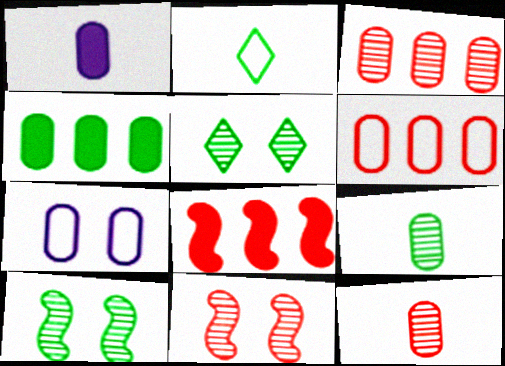[[2, 4, 10], 
[4, 7, 12]]